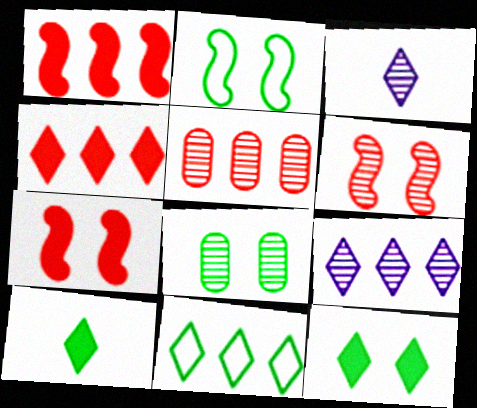[[2, 8, 12], 
[4, 9, 11]]